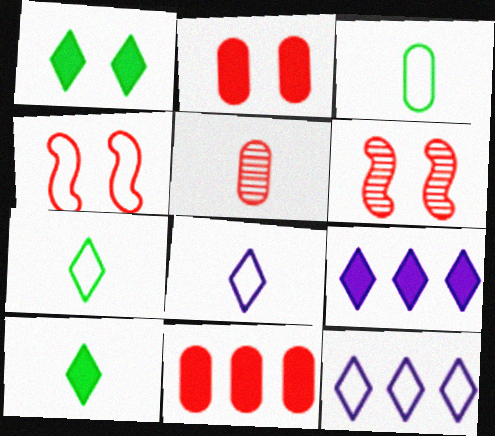[[3, 4, 12], 
[3, 6, 9]]